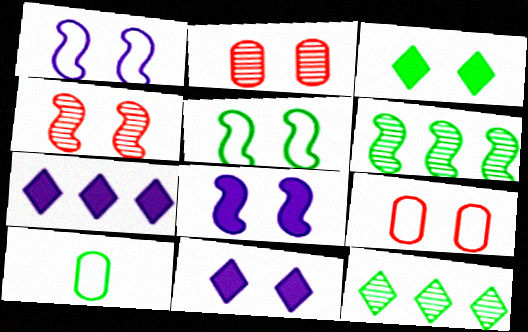[[1, 2, 3], 
[2, 5, 11], 
[3, 6, 10], 
[4, 5, 8], 
[4, 7, 10]]